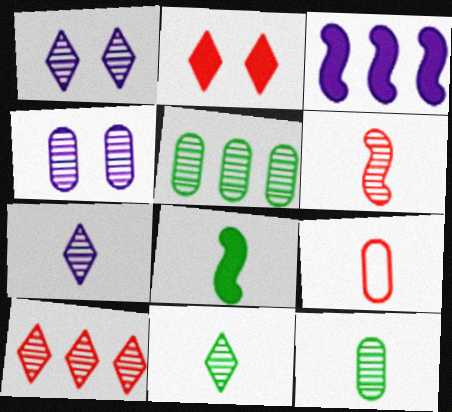[[1, 5, 6], 
[1, 10, 11], 
[6, 7, 12], 
[7, 8, 9]]